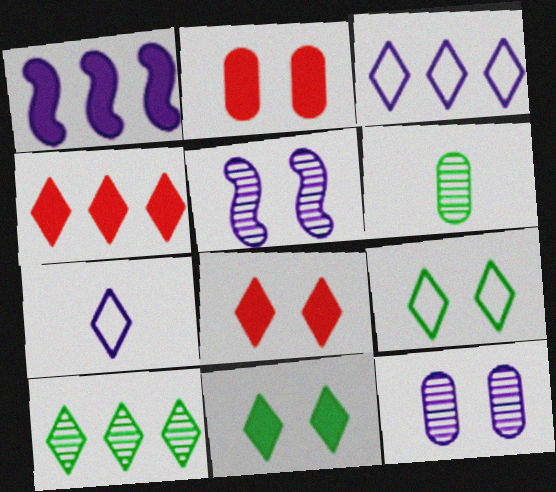[[1, 7, 12], 
[2, 5, 9], 
[3, 4, 10], 
[7, 8, 10]]